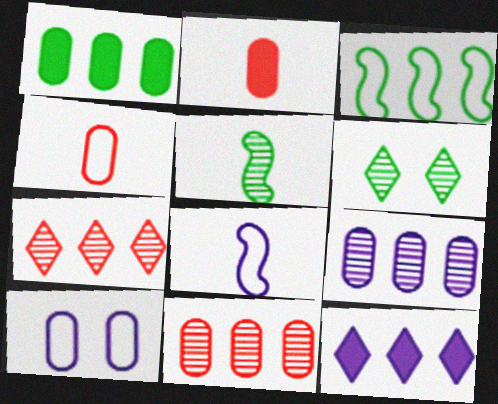[[3, 11, 12]]